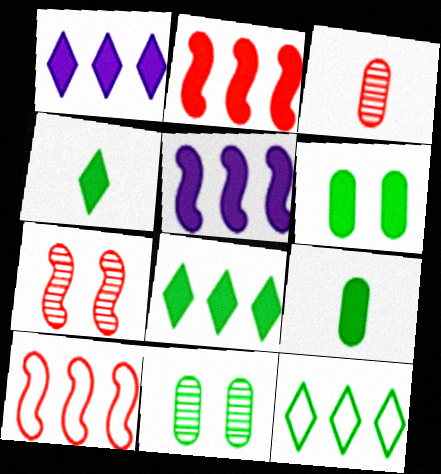[]